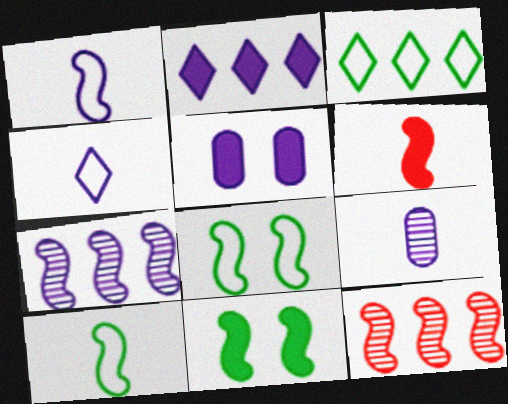[[1, 11, 12], 
[4, 5, 7], 
[6, 7, 8]]